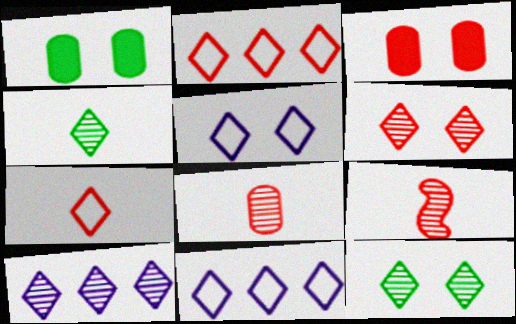[[1, 9, 11], 
[2, 3, 9], 
[4, 6, 10]]